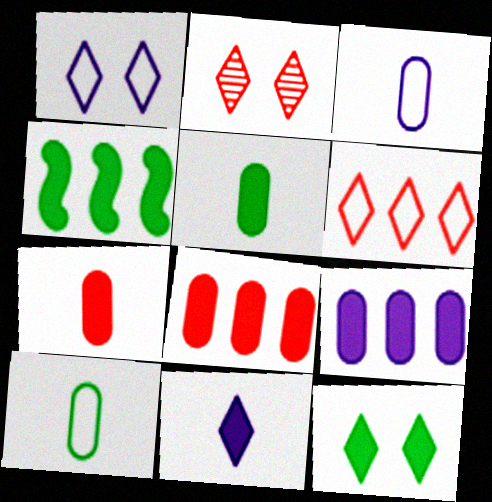[[1, 2, 12], 
[2, 3, 4], 
[4, 5, 12]]